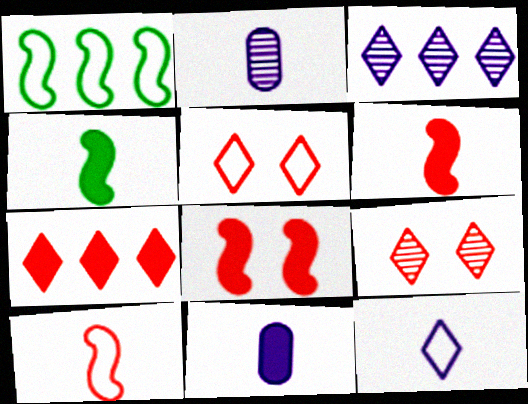[[1, 9, 11]]